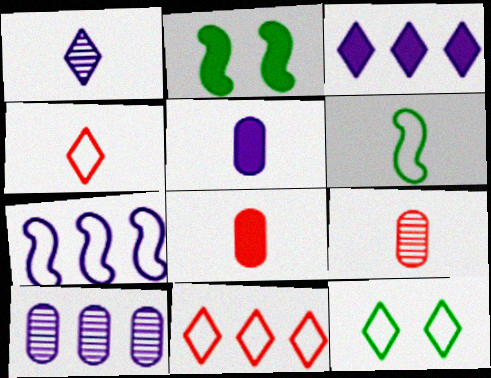[[1, 6, 8], 
[2, 3, 8], 
[2, 4, 10], 
[3, 7, 10]]